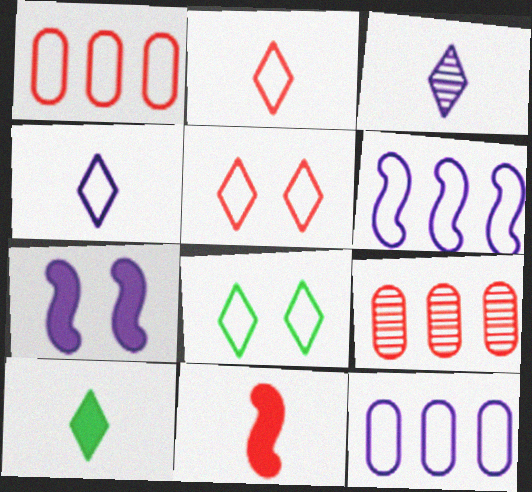[[2, 3, 10], 
[3, 7, 12], 
[5, 9, 11]]